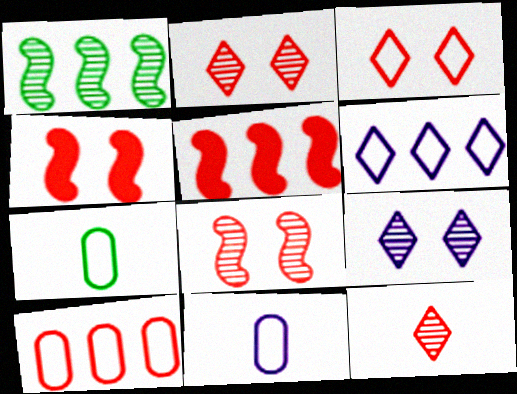[[4, 10, 12], 
[5, 7, 9]]